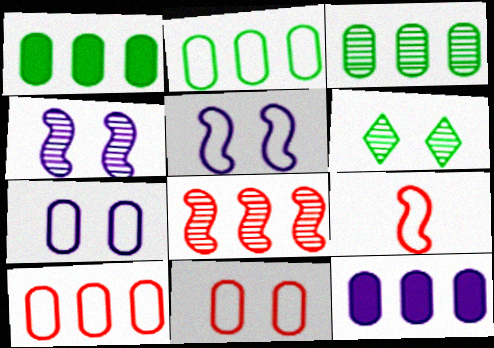[[1, 2, 3], 
[3, 10, 12], 
[6, 9, 12]]